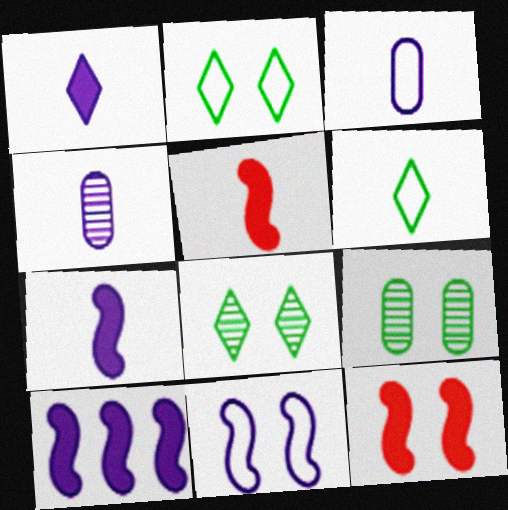[[4, 5, 6]]